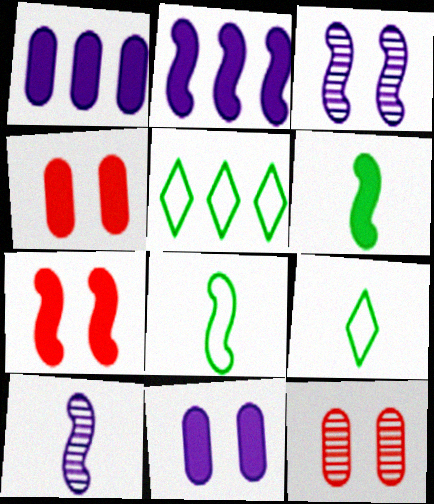[[2, 6, 7], 
[2, 9, 12], 
[4, 5, 10]]